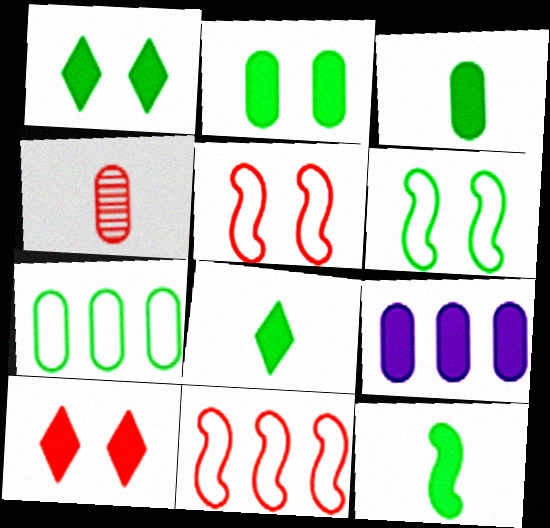[[3, 8, 12], 
[4, 10, 11], 
[9, 10, 12]]